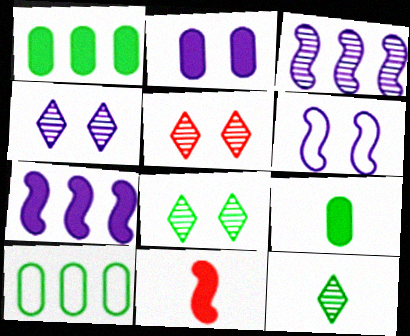[[2, 4, 6], 
[4, 5, 8], 
[4, 10, 11]]